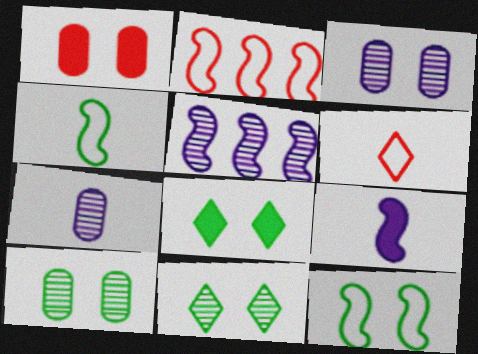[[2, 7, 8], 
[8, 10, 12]]